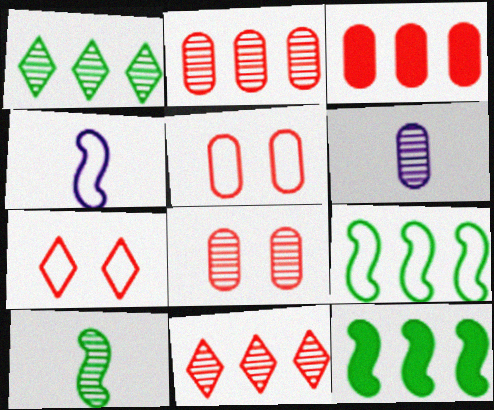[[6, 7, 12]]